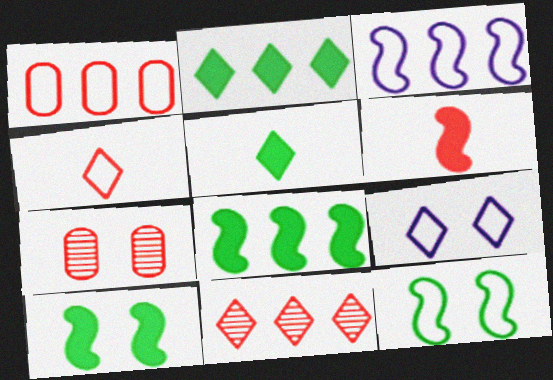[[3, 5, 7], 
[5, 9, 11], 
[7, 9, 10]]